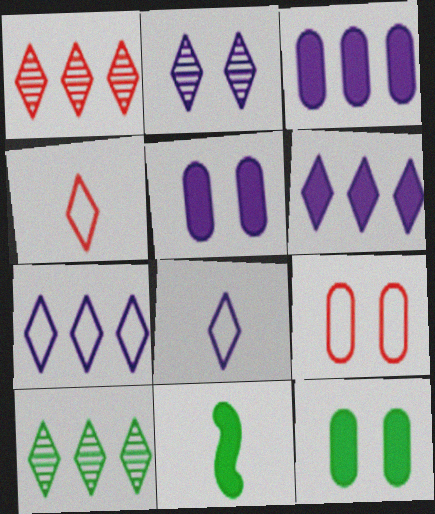[[2, 6, 8]]